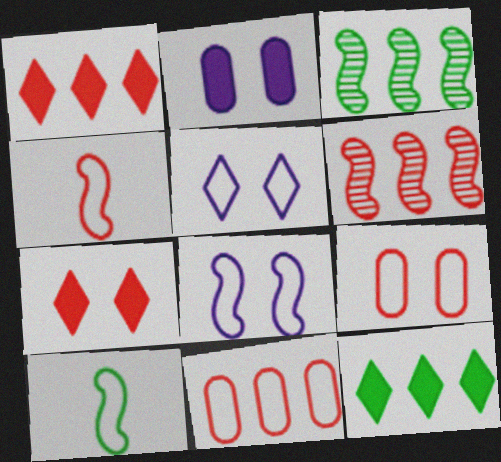[[1, 6, 11], 
[5, 10, 11]]